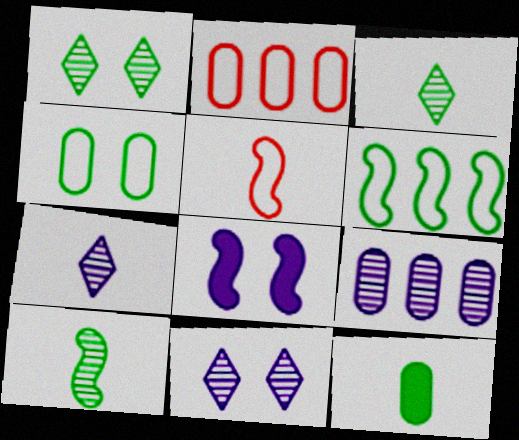[[1, 6, 12], 
[2, 3, 8], 
[5, 7, 12]]